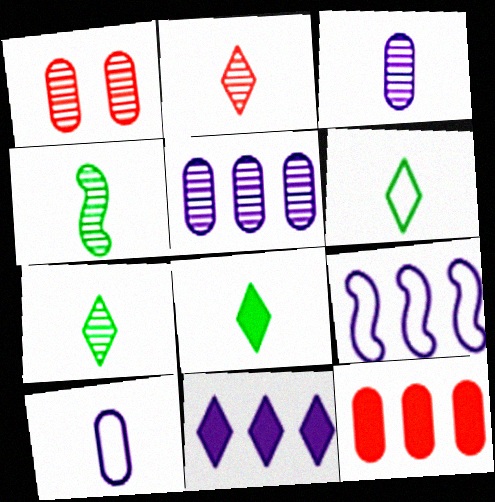[[1, 8, 9], 
[2, 3, 4], 
[5, 9, 11], 
[6, 7, 8]]